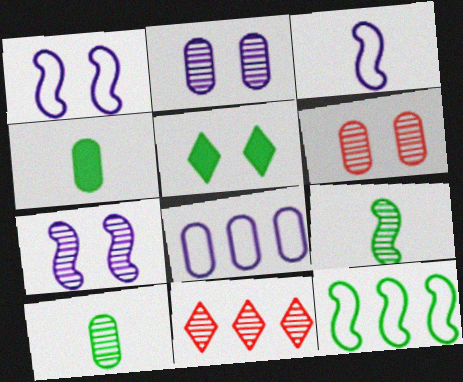[[1, 4, 11], 
[1, 5, 6], 
[2, 9, 11], 
[4, 6, 8], 
[5, 10, 12], 
[7, 10, 11]]